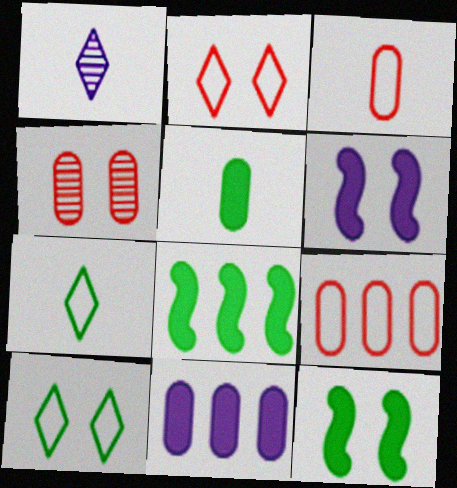[[1, 9, 12], 
[4, 6, 10]]